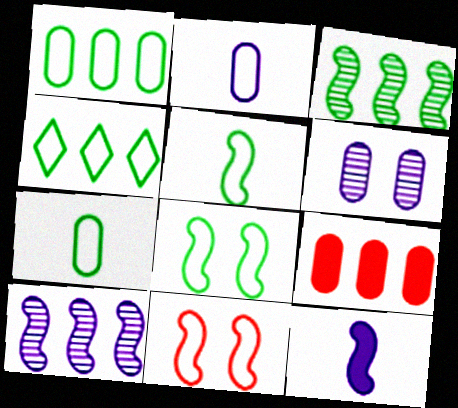[[2, 4, 11], 
[3, 11, 12], 
[4, 7, 8], 
[4, 9, 10], 
[6, 7, 9]]